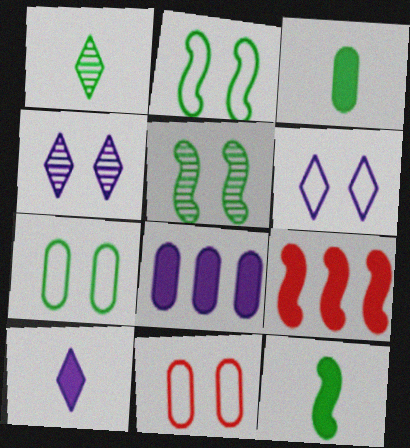[[2, 6, 11]]